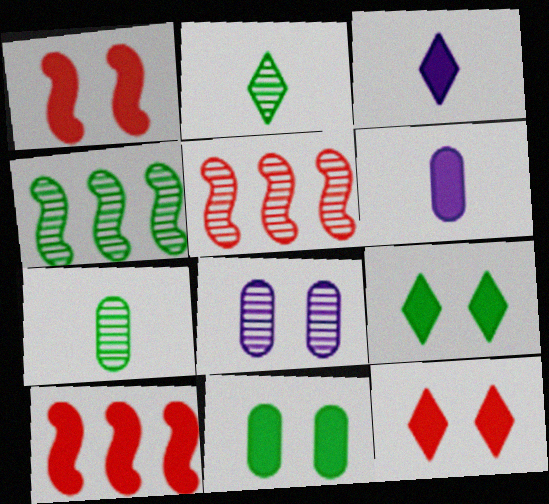[[2, 5, 8], 
[3, 10, 11], 
[6, 9, 10]]